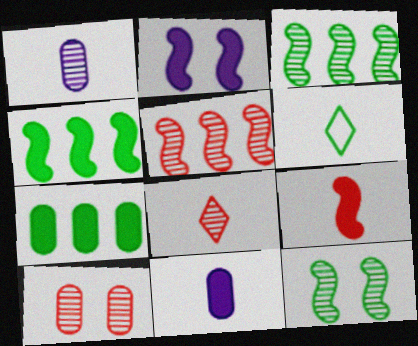[[1, 6, 9], 
[2, 4, 9], 
[5, 8, 10], 
[6, 7, 12]]